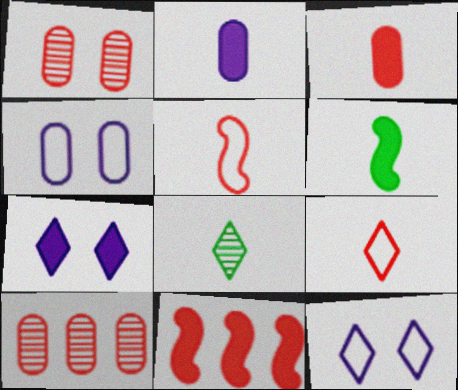[[1, 9, 11], 
[2, 5, 8], 
[4, 8, 11], 
[6, 10, 12]]